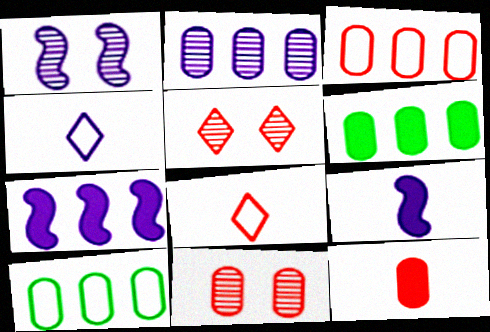[[1, 6, 8], 
[2, 3, 6], 
[3, 11, 12], 
[5, 9, 10]]